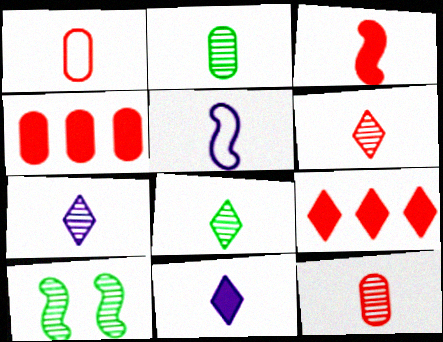[[1, 3, 6], 
[6, 7, 8]]